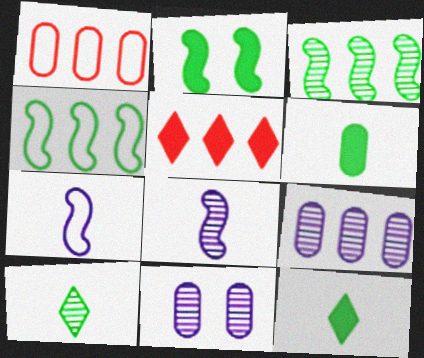[[1, 6, 11], 
[4, 5, 9]]